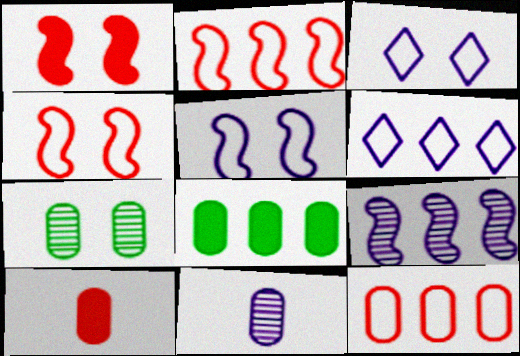[[1, 3, 7]]